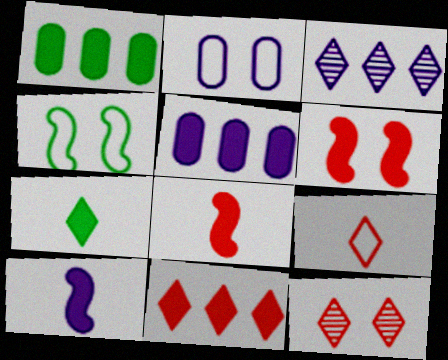[[2, 3, 10], 
[5, 6, 7], 
[9, 11, 12]]